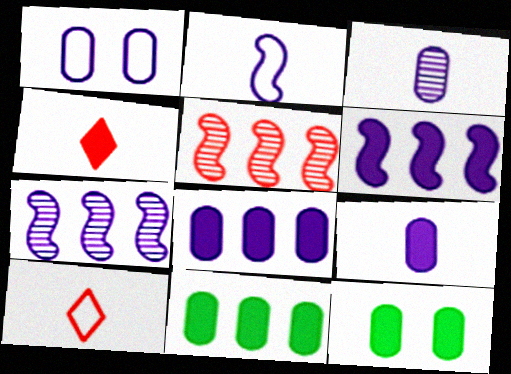[[1, 3, 8], 
[4, 6, 12], 
[7, 10, 12]]